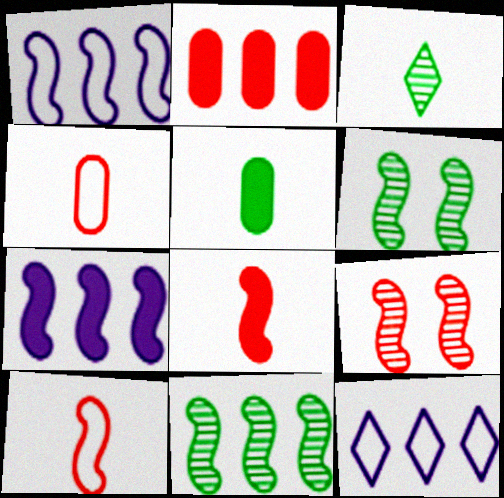[[1, 6, 8], 
[2, 11, 12], 
[5, 9, 12], 
[6, 7, 10]]